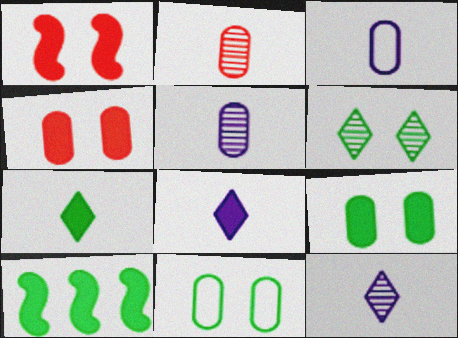[[4, 8, 10], 
[7, 9, 10]]